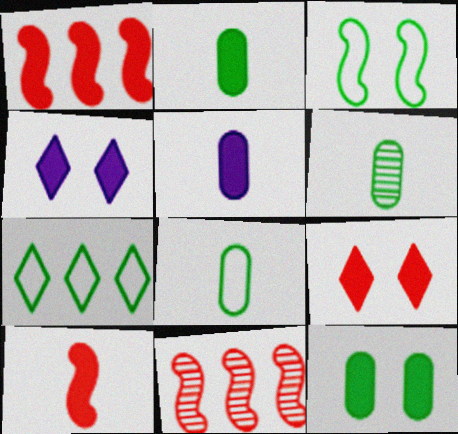[[1, 2, 4], 
[2, 6, 8], 
[3, 7, 8], 
[4, 8, 11]]